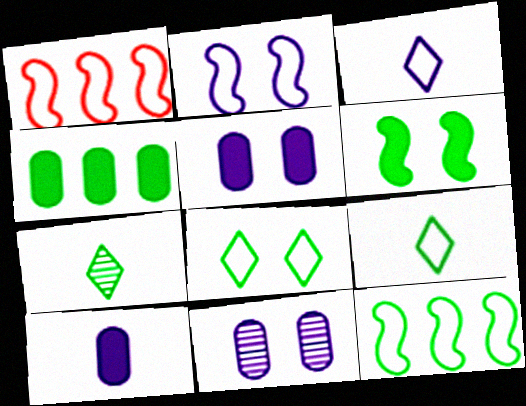[[1, 5, 7]]